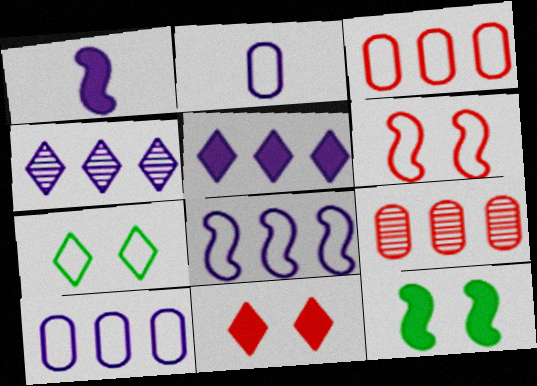[[1, 7, 9]]